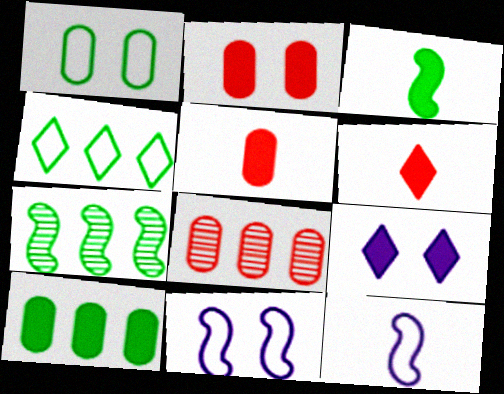[[4, 7, 10]]